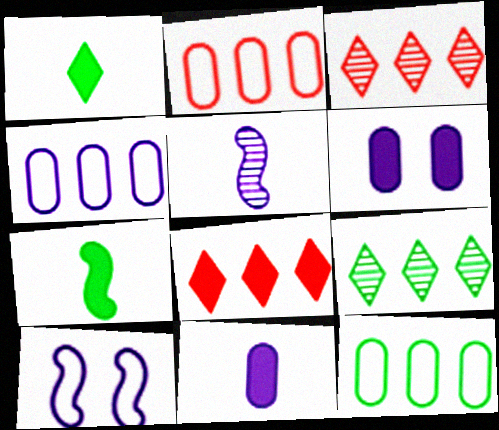[[2, 4, 12], 
[6, 7, 8]]